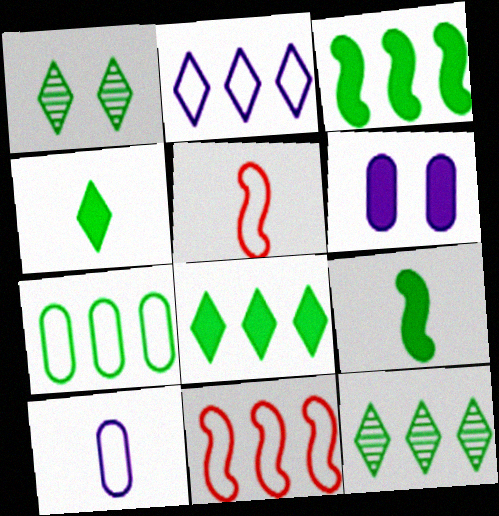[[1, 7, 9], 
[2, 7, 11], 
[3, 7, 12], 
[5, 6, 12]]